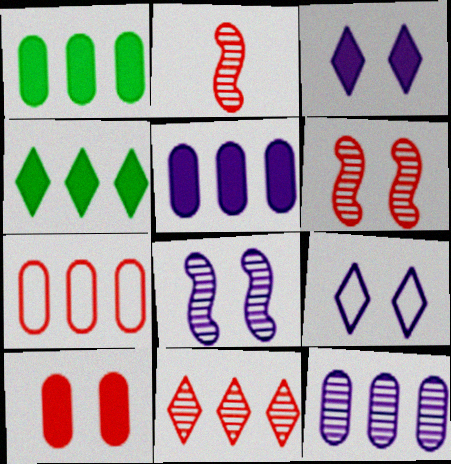[[1, 2, 9], 
[1, 7, 12]]